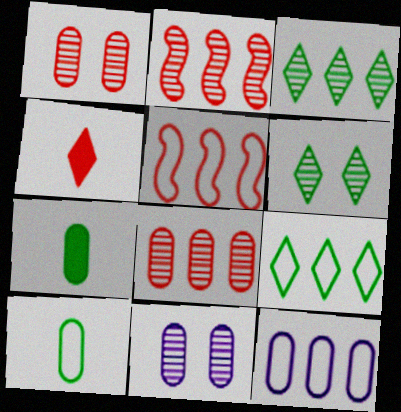[[1, 4, 5], 
[1, 7, 12], 
[5, 9, 12]]